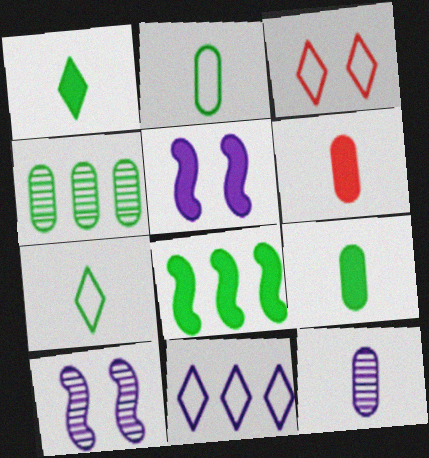[[2, 6, 12], 
[3, 7, 11], 
[3, 8, 12], 
[5, 11, 12]]